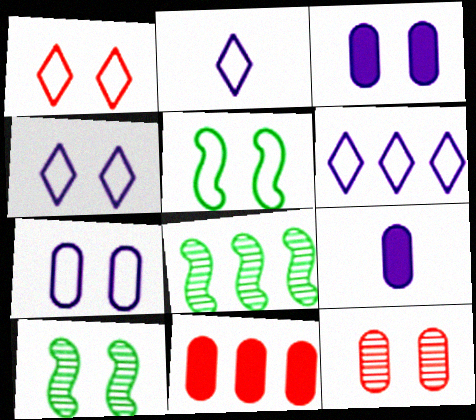[[1, 3, 10], 
[1, 5, 7], 
[1, 8, 9], 
[2, 4, 6], 
[2, 10, 11], 
[6, 8, 11]]